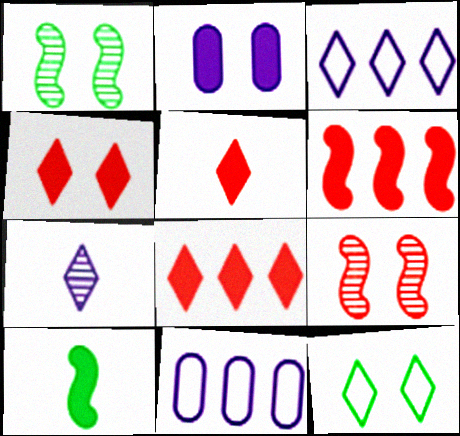[[1, 5, 11], 
[2, 8, 10], 
[2, 9, 12], 
[4, 5, 8], 
[7, 8, 12]]